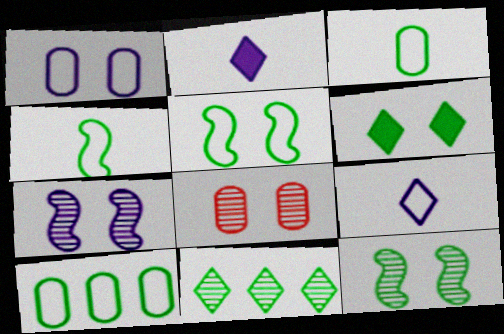[]